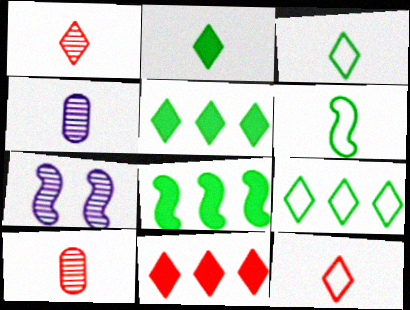[]